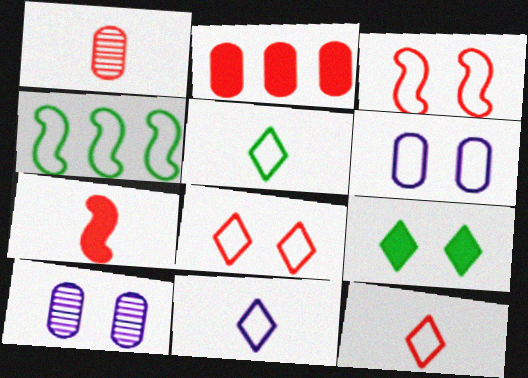[[1, 7, 12], 
[3, 9, 10], 
[4, 6, 12], 
[5, 11, 12]]